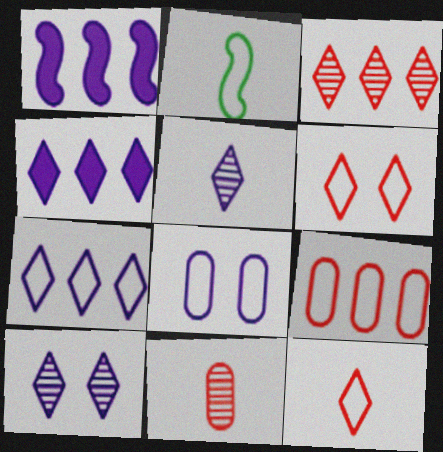[[1, 5, 8]]